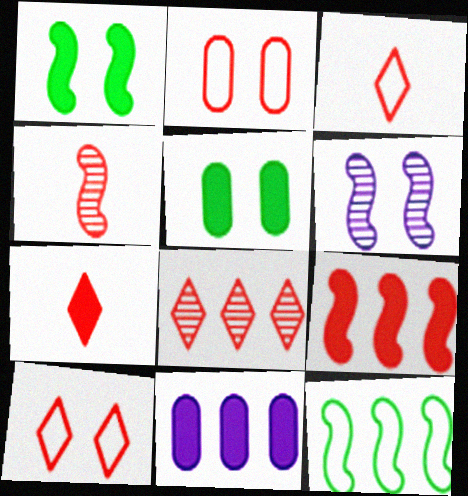[[1, 7, 11], 
[5, 6, 10], 
[7, 8, 10], 
[8, 11, 12]]